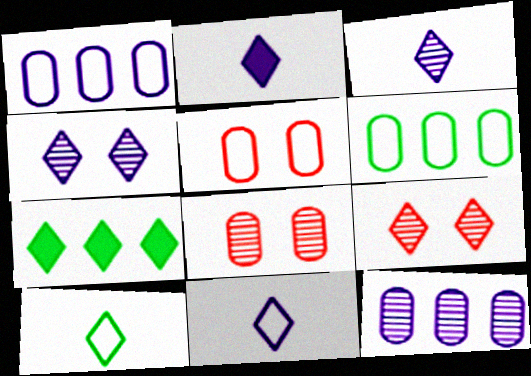[[2, 3, 11], 
[7, 9, 11]]